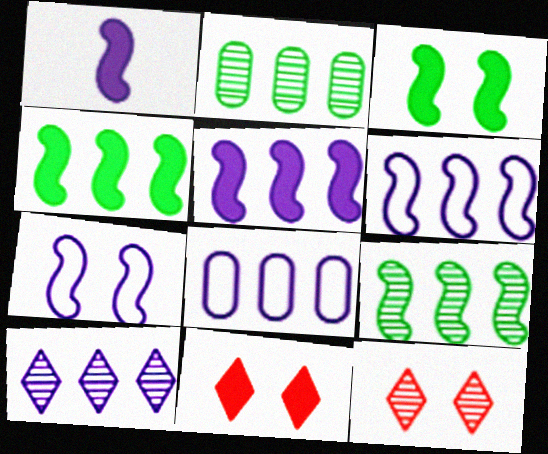[[5, 8, 10]]